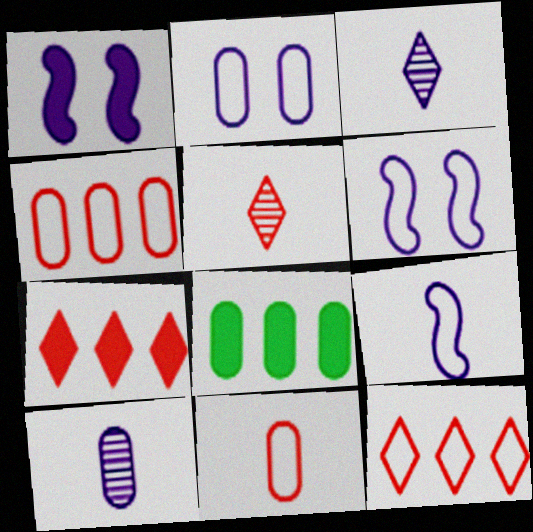[[5, 6, 8]]